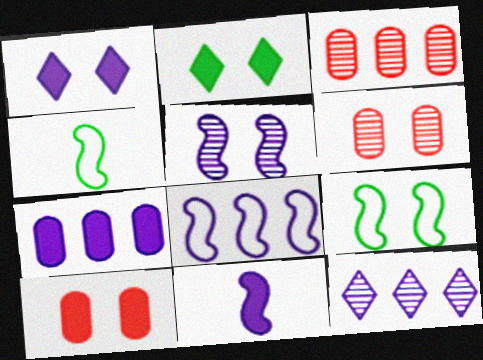[[1, 3, 4], 
[1, 6, 9], 
[1, 7, 11], 
[4, 10, 12], 
[5, 8, 11], 
[7, 8, 12]]